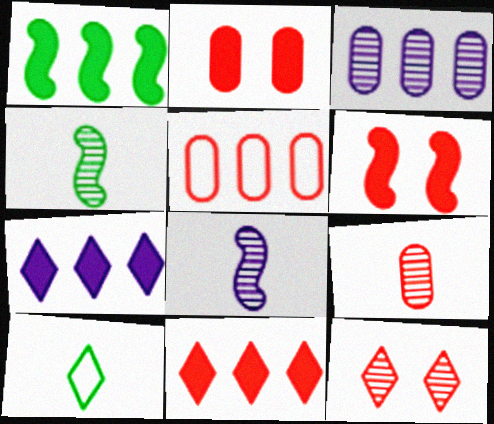[[2, 5, 9], 
[3, 4, 12], 
[3, 6, 10], 
[7, 10, 12]]